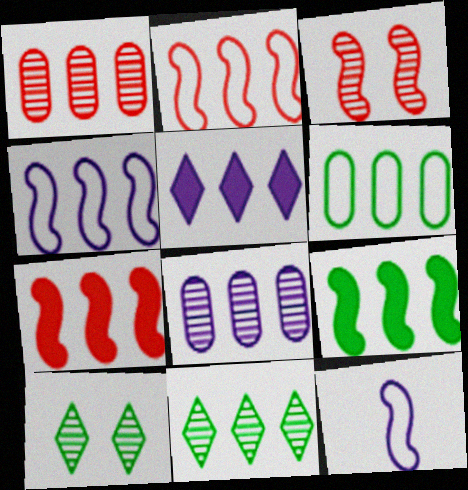[[3, 9, 12], 
[4, 5, 8], 
[6, 9, 11]]